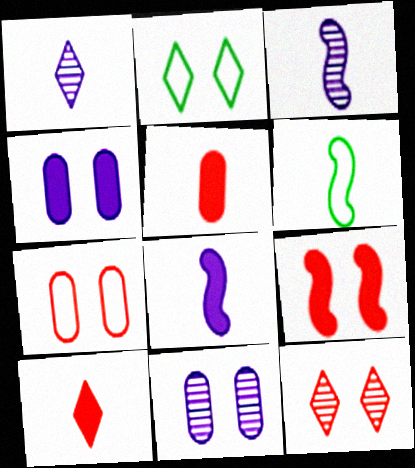[[1, 5, 6], 
[2, 9, 11], 
[7, 9, 12]]